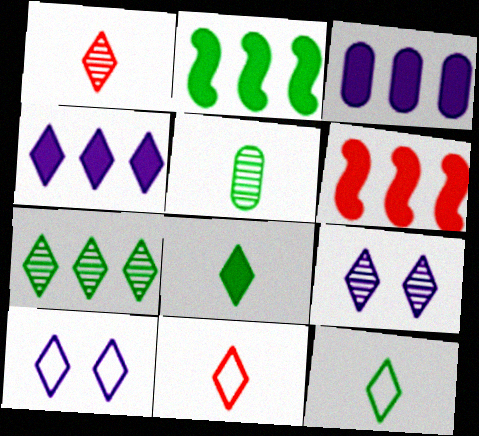[[1, 7, 9], 
[5, 6, 10]]